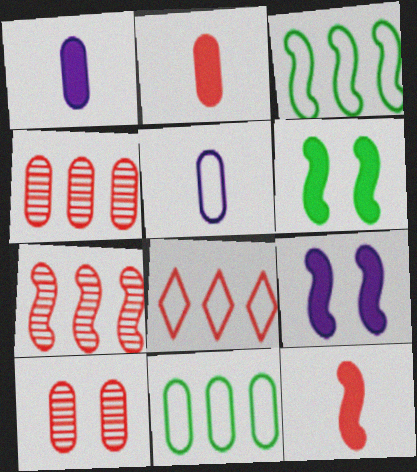[[1, 10, 11], 
[8, 10, 12]]